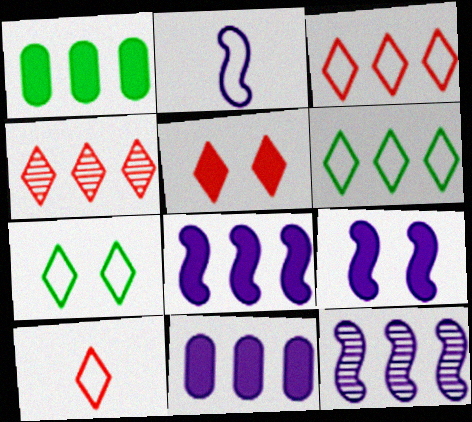[[1, 3, 12], 
[2, 9, 12], 
[4, 5, 10]]